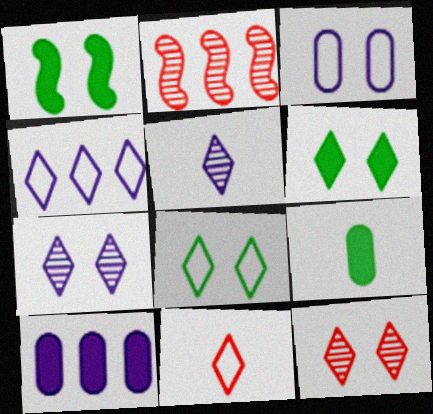[[1, 3, 12], 
[4, 8, 11]]